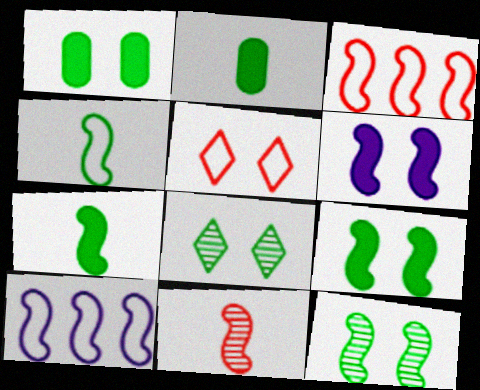[[9, 10, 11]]